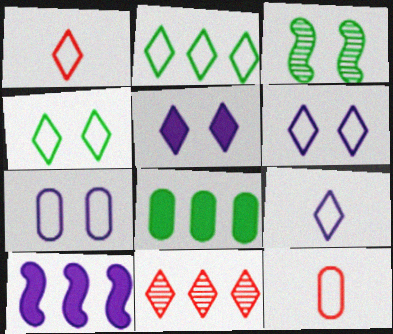[[1, 2, 6]]